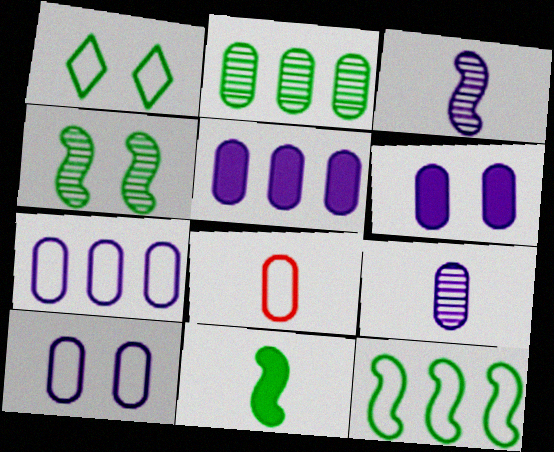[[1, 2, 11], 
[2, 6, 8], 
[4, 11, 12], 
[5, 9, 10], 
[6, 7, 9]]